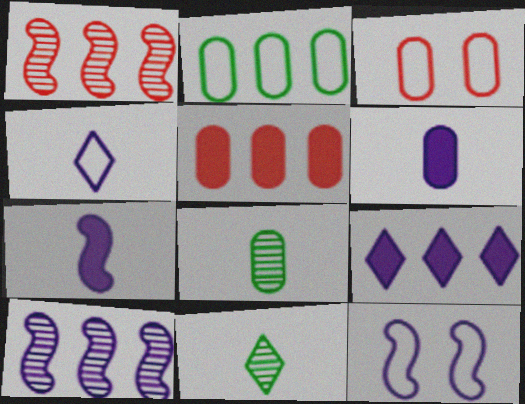[[1, 2, 9], 
[5, 11, 12], 
[7, 10, 12]]